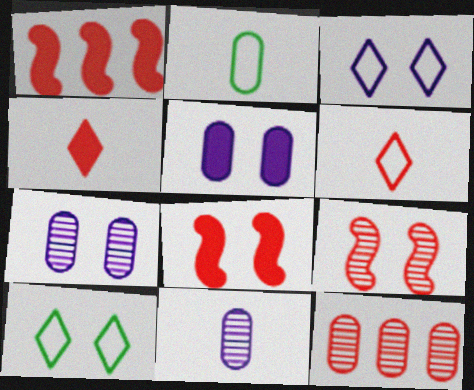[[1, 10, 11], 
[2, 5, 12], 
[5, 9, 10], 
[6, 8, 12], 
[7, 8, 10]]